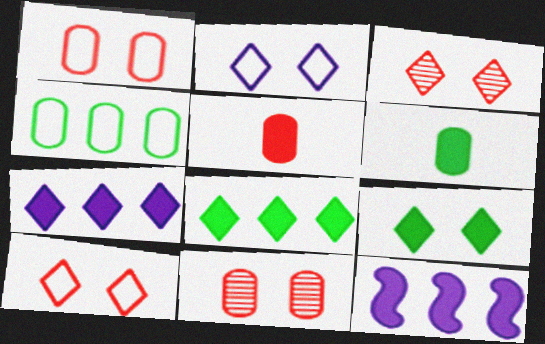[[2, 3, 9], 
[5, 9, 12]]